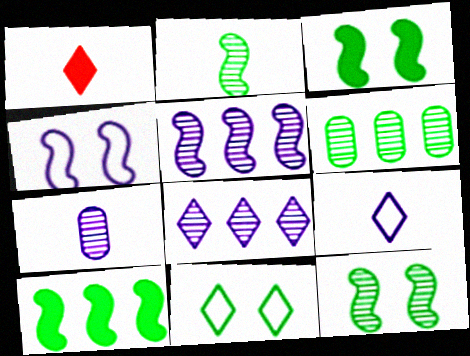[[1, 4, 6], 
[1, 8, 11]]